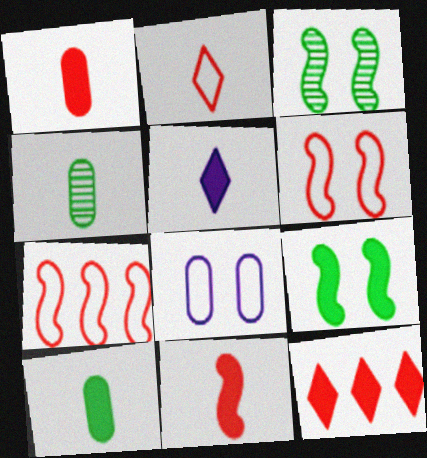[[5, 10, 11]]